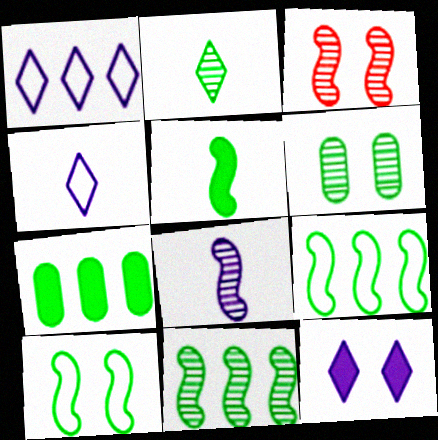[[2, 6, 11], 
[2, 7, 10], 
[3, 4, 7], 
[3, 8, 11], 
[5, 10, 11]]